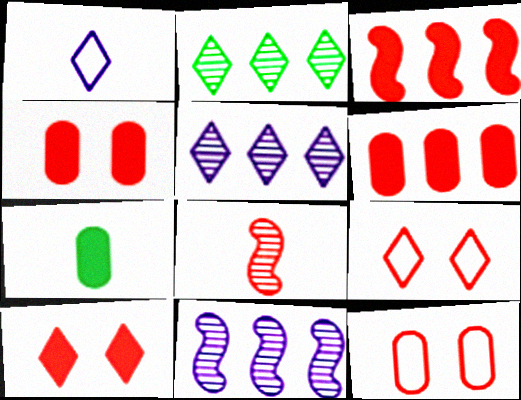[[1, 2, 10], 
[1, 7, 8], 
[6, 8, 9], 
[7, 9, 11]]